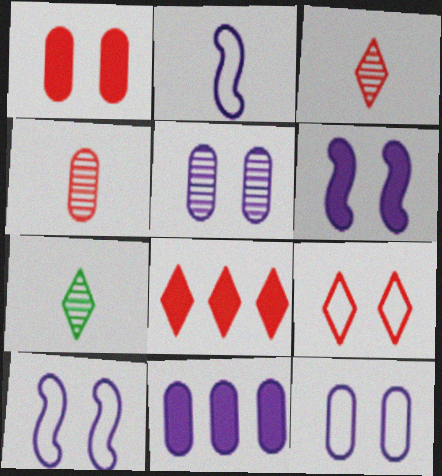[[3, 8, 9]]